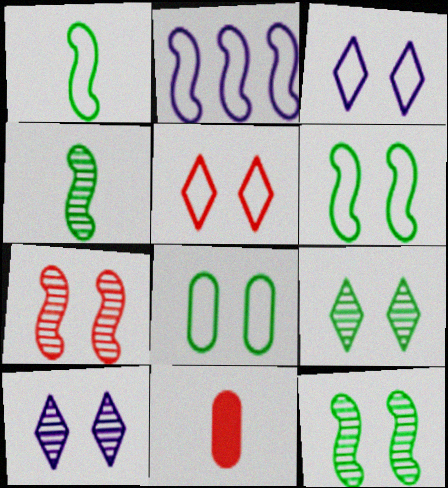[[2, 9, 11]]